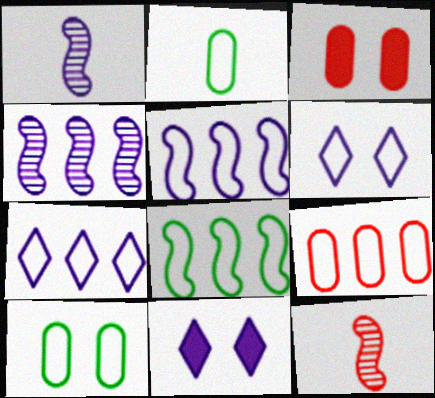[[7, 8, 9]]